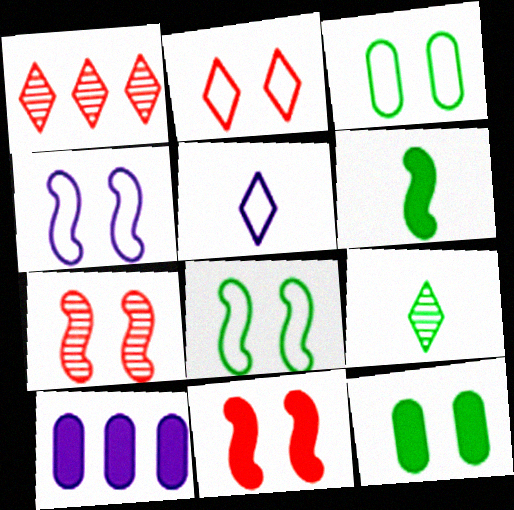[[2, 3, 4]]